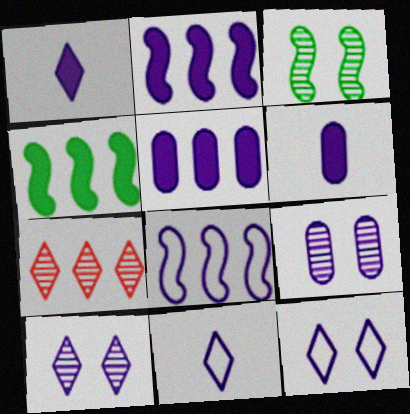[[1, 8, 9], 
[2, 9, 11], 
[6, 8, 10]]